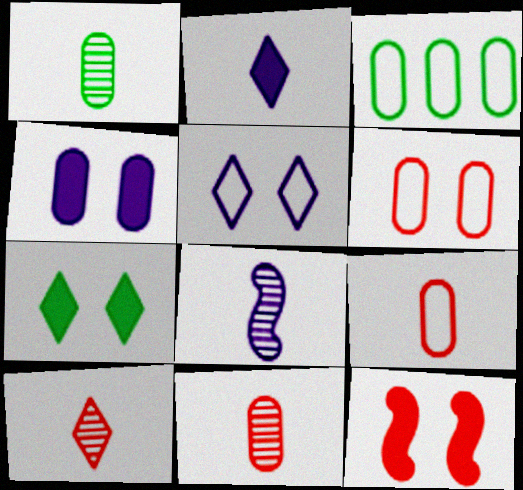[[1, 8, 10], 
[3, 4, 11], 
[4, 7, 12]]